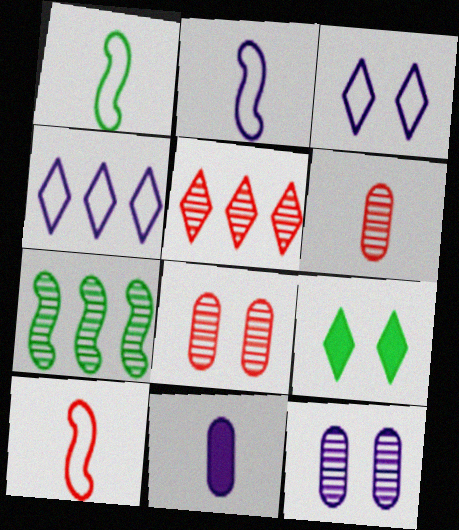[[1, 2, 10]]